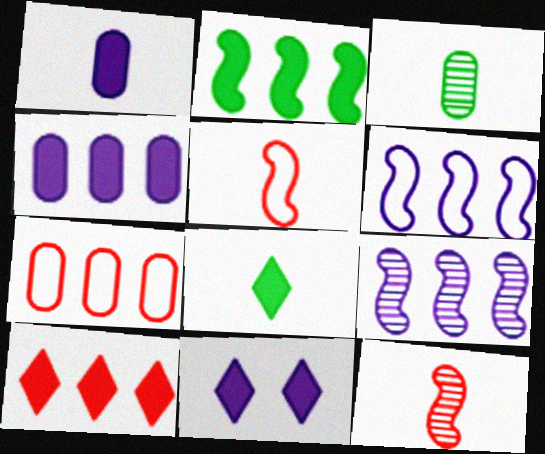[[2, 4, 10], 
[8, 10, 11]]